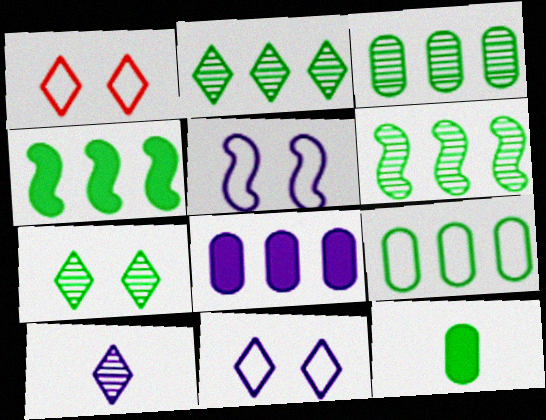[[2, 3, 6], 
[2, 4, 9], 
[5, 8, 10]]